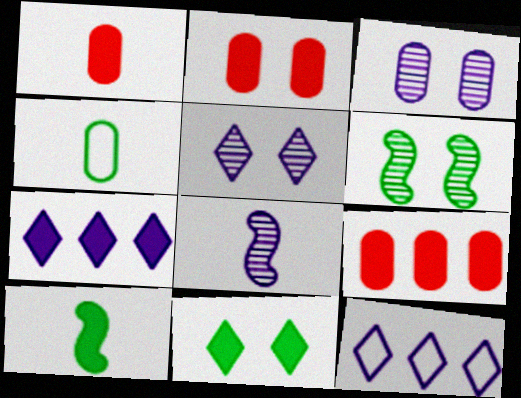[[1, 2, 9], 
[1, 6, 12], 
[2, 7, 10], 
[3, 4, 9]]